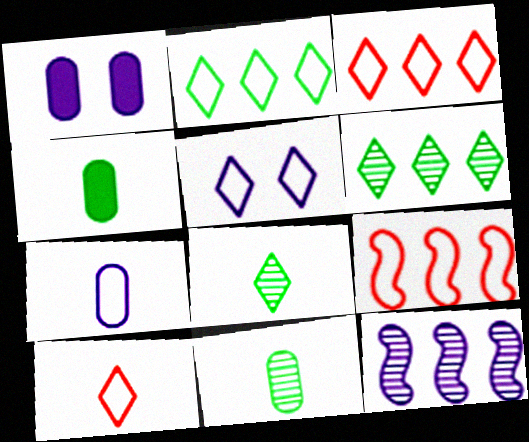[[1, 8, 9], 
[2, 5, 10]]